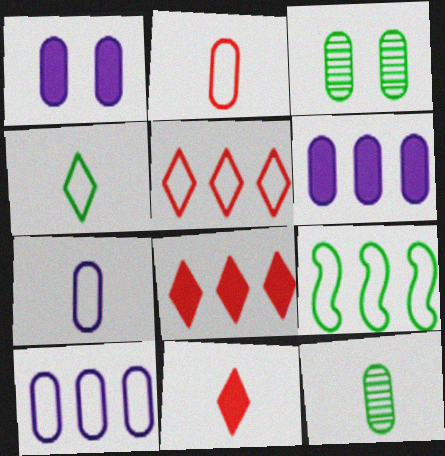[[2, 3, 6], 
[5, 9, 10]]